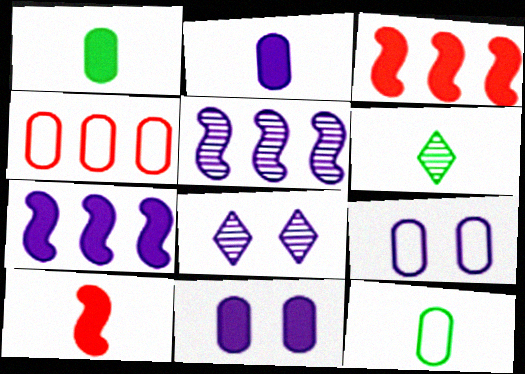[[3, 6, 9], 
[3, 8, 12], 
[4, 9, 12]]